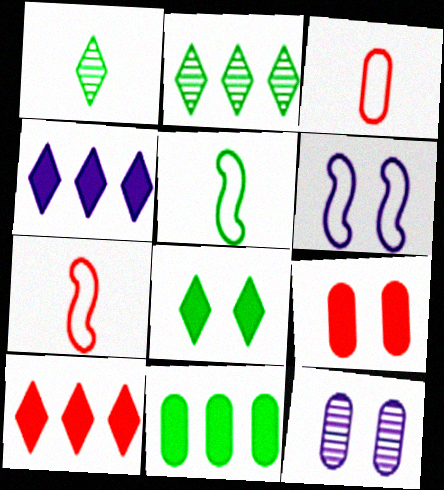[[3, 11, 12], 
[5, 10, 12]]